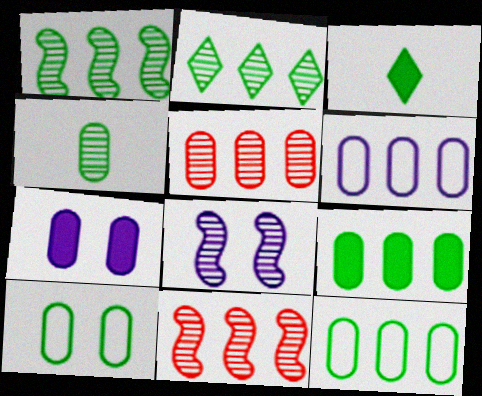[[1, 3, 10], 
[4, 9, 10], 
[5, 6, 9]]